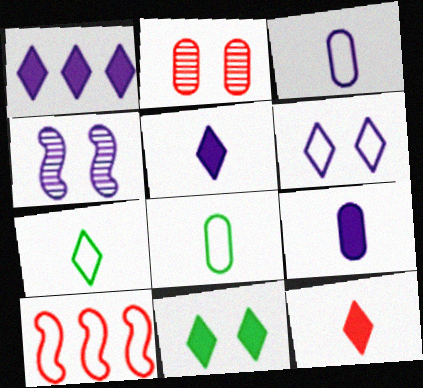[[1, 3, 4], 
[1, 11, 12], 
[2, 10, 12], 
[6, 8, 10]]